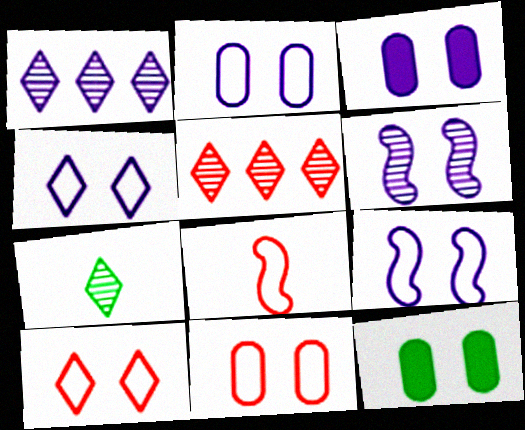[[1, 8, 12], 
[2, 4, 9], 
[3, 4, 6], 
[6, 10, 12]]